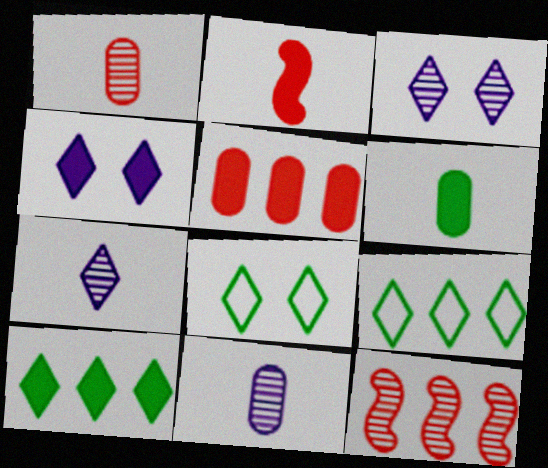[]